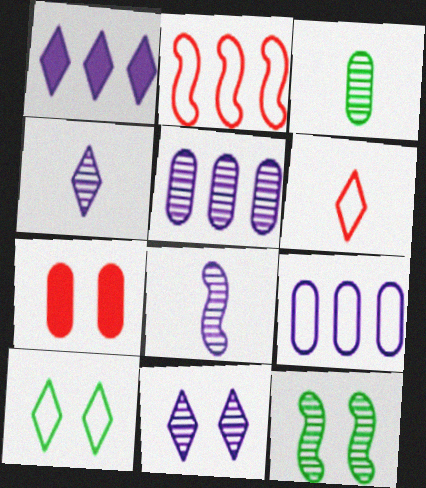[[3, 7, 9], 
[5, 8, 11]]